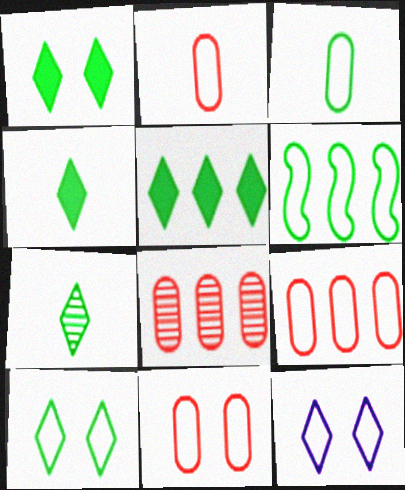[[1, 4, 5], 
[2, 6, 12], 
[2, 9, 11], 
[3, 6, 10], 
[5, 7, 10]]